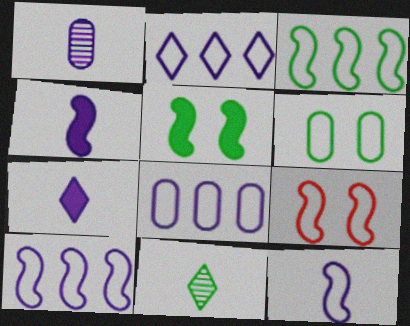[[1, 7, 12], 
[2, 8, 10], 
[3, 9, 12]]